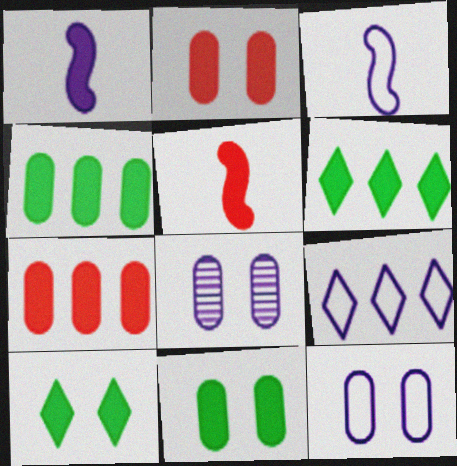[[1, 2, 6], 
[1, 7, 10], 
[1, 8, 9], 
[3, 9, 12]]